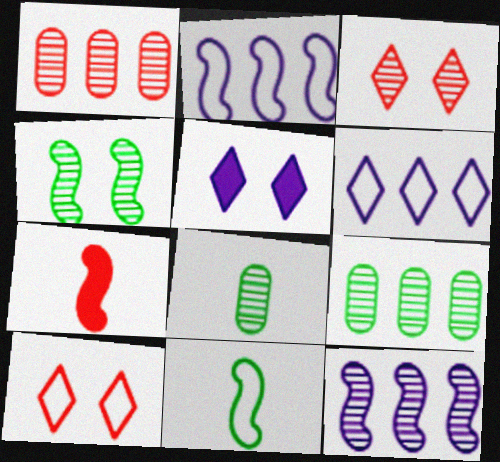[[1, 5, 11], 
[1, 7, 10], 
[2, 4, 7], 
[3, 8, 12]]